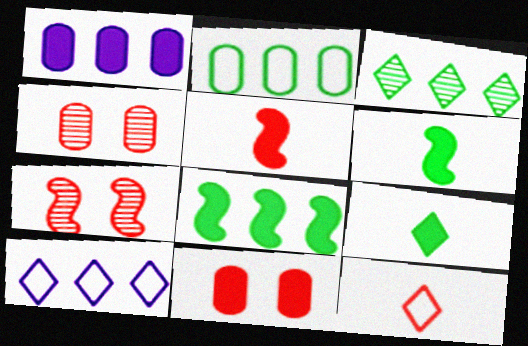[[2, 3, 8], 
[4, 6, 10]]